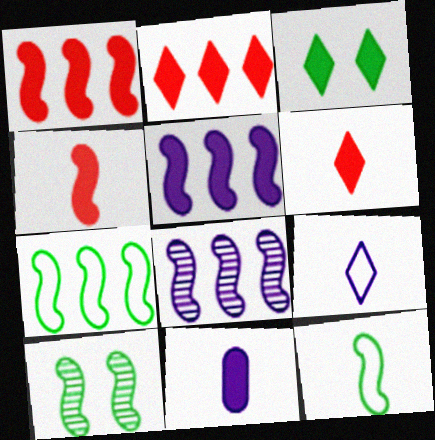[[1, 3, 11], 
[1, 7, 8]]